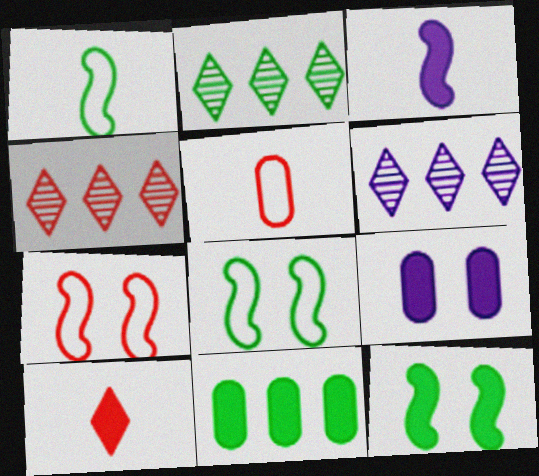[[1, 4, 9], 
[2, 4, 6], 
[5, 6, 12]]